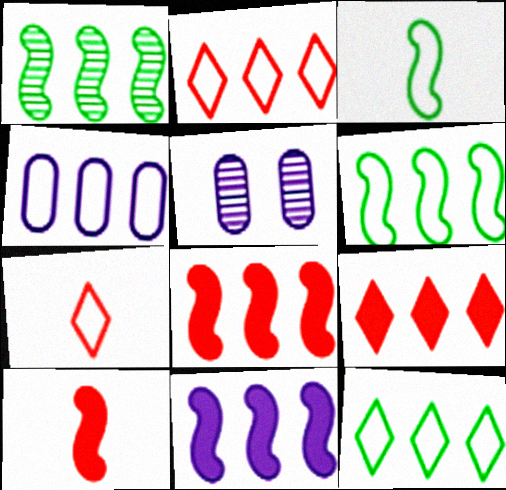[[1, 4, 9], 
[2, 4, 6], 
[3, 5, 9], 
[5, 10, 12]]